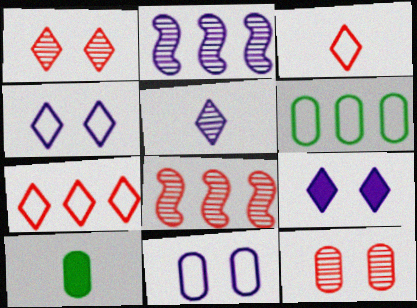[[4, 8, 10]]